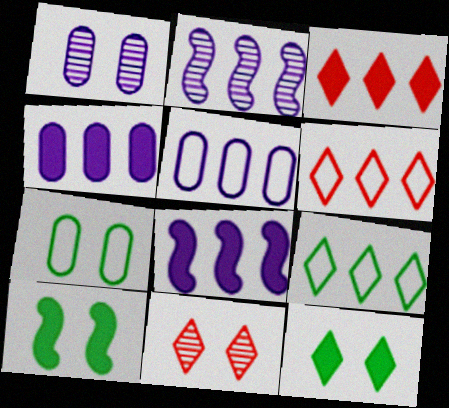[]